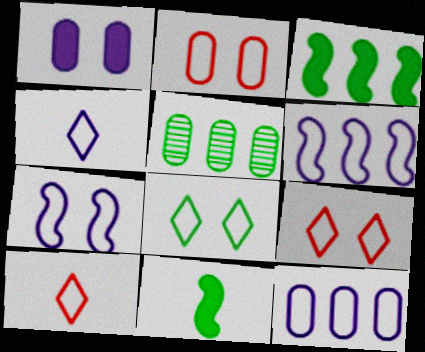[[2, 7, 8], 
[4, 7, 12], 
[5, 8, 11]]